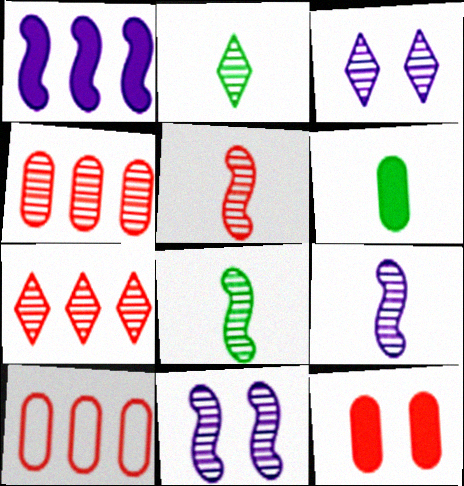[[2, 3, 7], 
[2, 4, 11], 
[3, 4, 8], 
[5, 8, 9]]